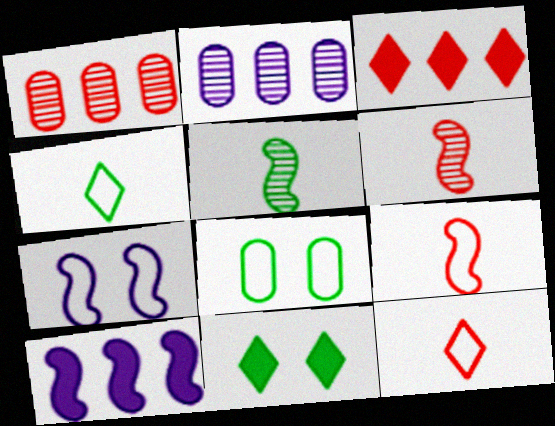[[2, 9, 11]]